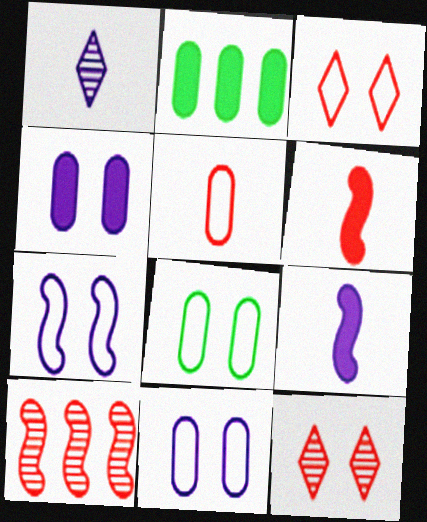[[3, 7, 8]]